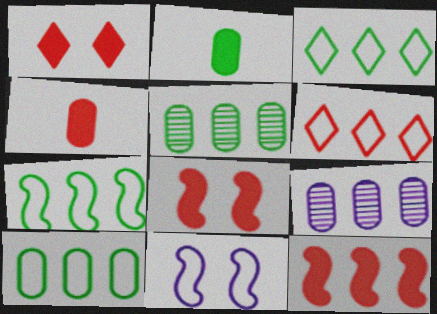[[1, 4, 12], 
[3, 7, 10], 
[3, 9, 12]]